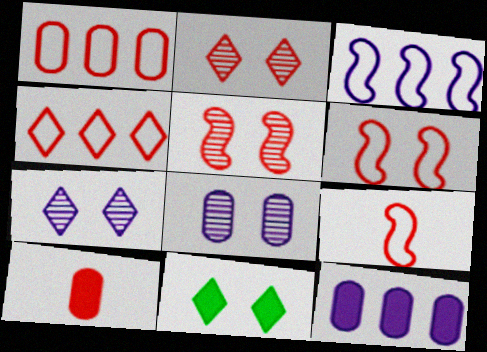[[4, 5, 10], 
[6, 8, 11]]